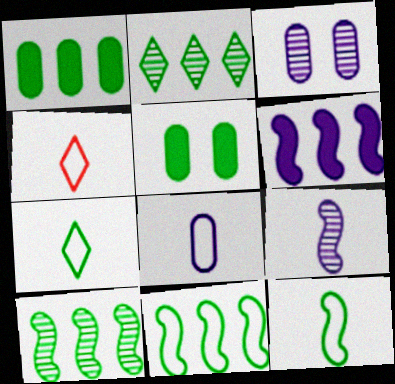[[1, 2, 11], 
[2, 5, 12], 
[4, 8, 12], 
[5, 7, 10]]